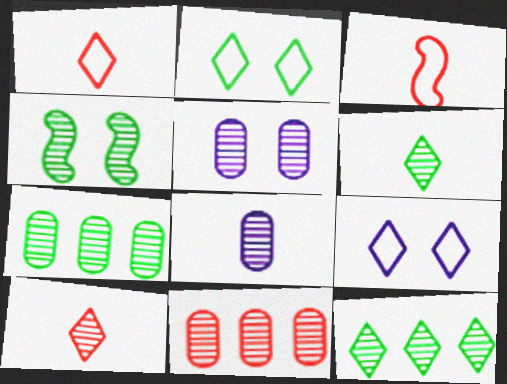[[4, 6, 7]]